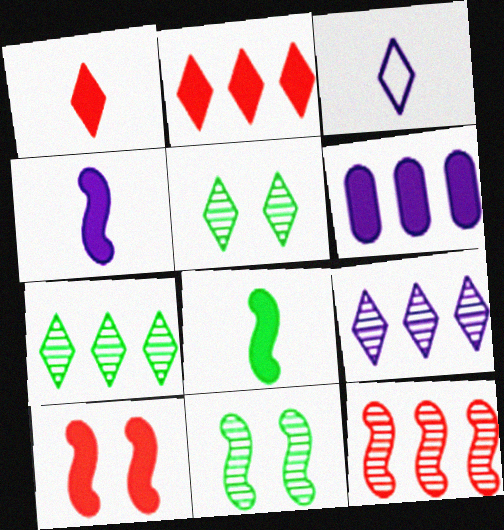[[2, 3, 5]]